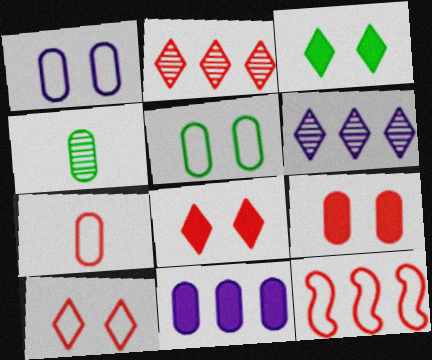[[7, 10, 12]]